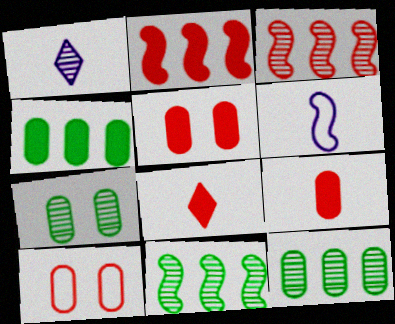[[1, 3, 7], 
[2, 5, 8], 
[3, 8, 10]]